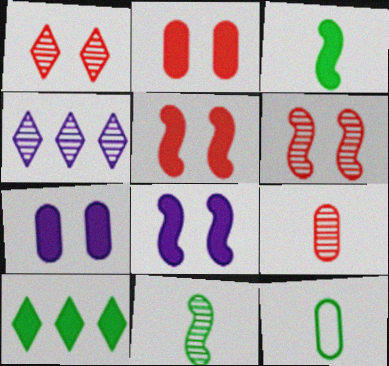[[4, 5, 12]]